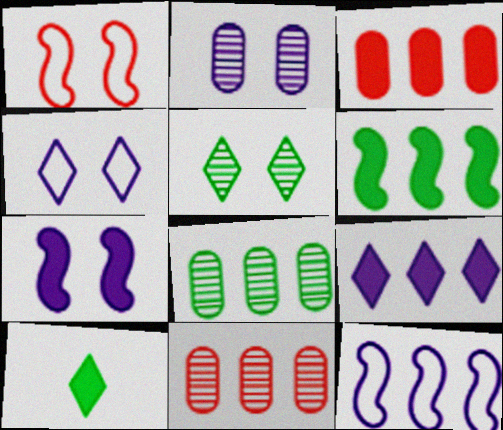[[2, 4, 7], 
[3, 6, 9], 
[3, 7, 10]]